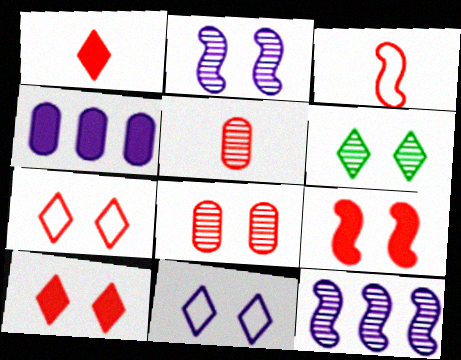[[1, 3, 5], 
[2, 6, 8], 
[3, 4, 6], 
[5, 6, 12], 
[6, 10, 11], 
[7, 8, 9]]